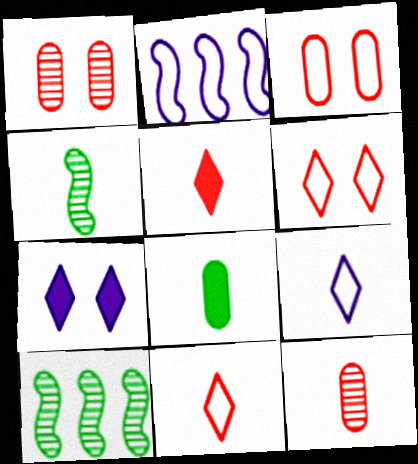[]